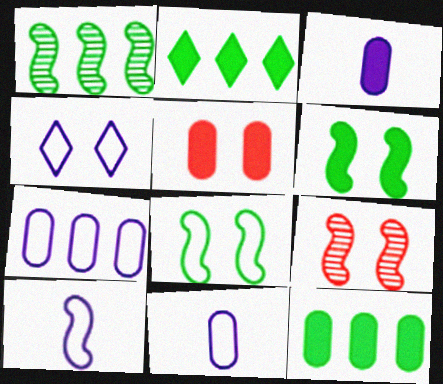[[2, 9, 11], 
[3, 5, 12], 
[4, 7, 10]]